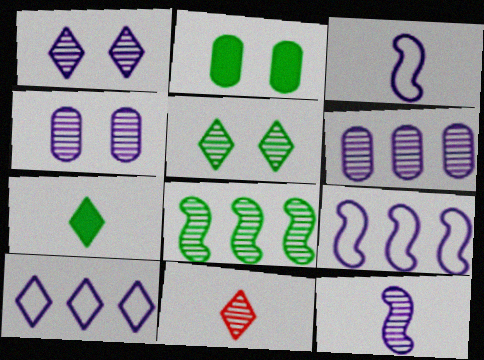[[1, 6, 12], 
[2, 9, 11], 
[4, 8, 11]]